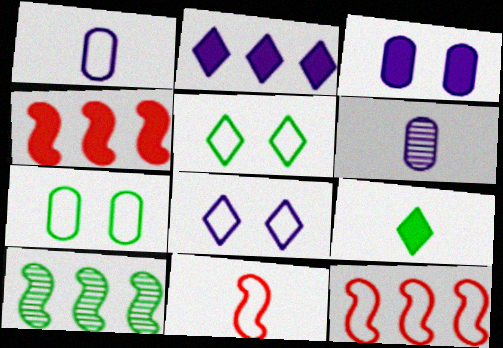[[1, 5, 12], 
[3, 4, 9], 
[4, 5, 6], 
[6, 9, 11], 
[7, 9, 10]]